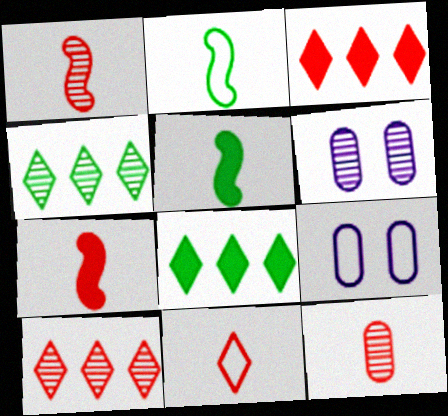[[1, 4, 6], 
[1, 8, 9], 
[2, 3, 6], 
[4, 7, 9], 
[5, 9, 10], 
[7, 11, 12]]